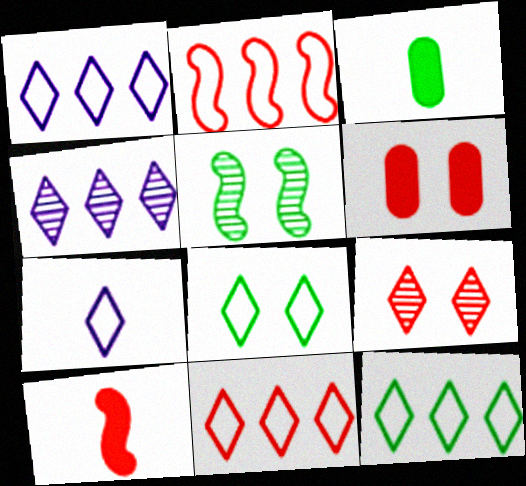[[1, 11, 12], 
[3, 5, 12], 
[7, 8, 11]]